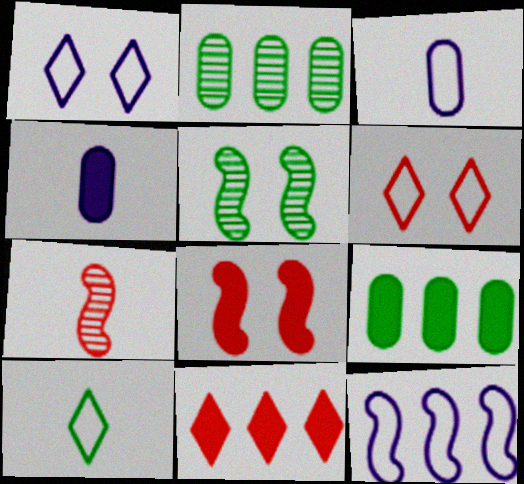[[1, 3, 12], 
[1, 7, 9], 
[2, 11, 12], 
[3, 5, 11], 
[4, 7, 10], 
[5, 9, 10]]